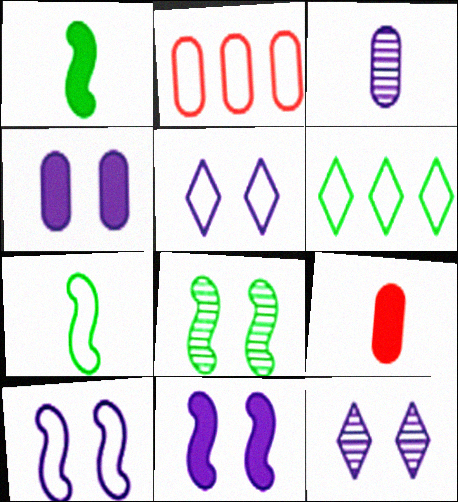[[1, 2, 12], 
[2, 5, 7], 
[4, 10, 12]]